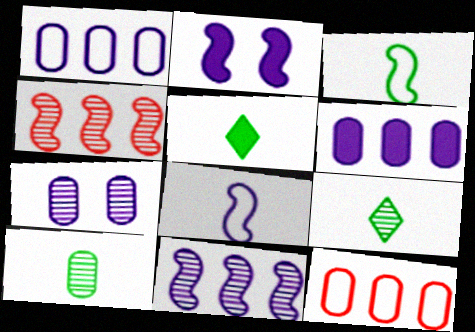[[2, 3, 4], 
[2, 8, 11], 
[2, 9, 12], 
[3, 5, 10], 
[4, 7, 9]]